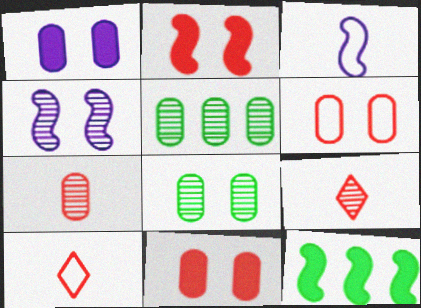[[1, 6, 8], 
[4, 5, 9]]